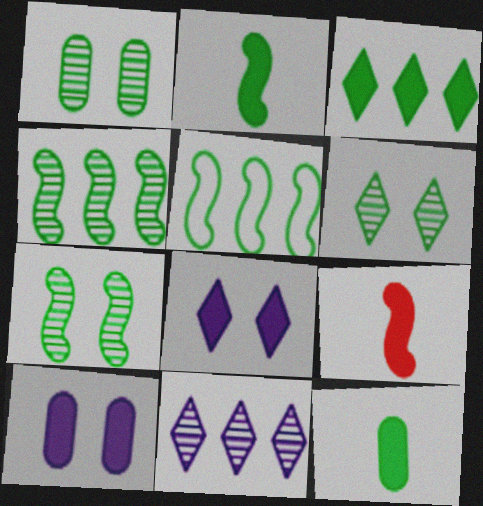[[1, 6, 7], 
[2, 5, 7], 
[3, 9, 10], 
[5, 6, 12]]